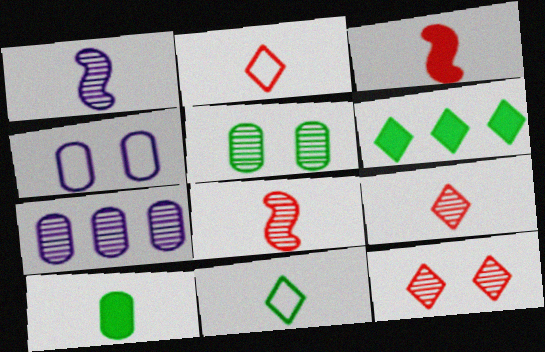[[1, 2, 10], 
[4, 6, 8]]